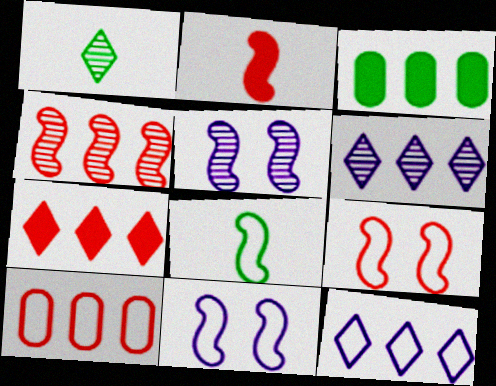[[2, 4, 9], 
[3, 4, 12], 
[4, 7, 10]]